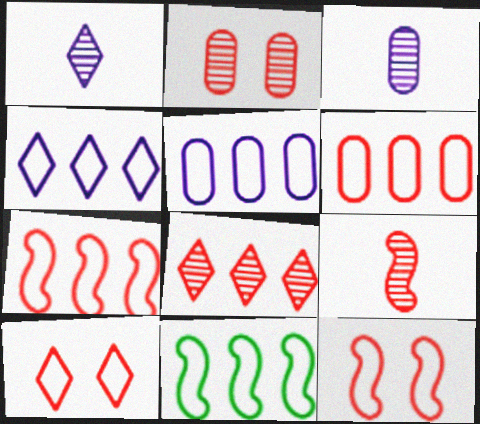[[2, 8, 9], 
[4, 6, 11]]